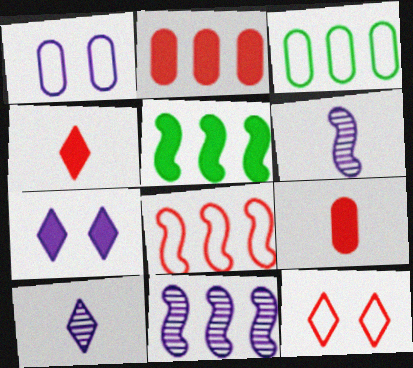[[5, 7, 9], 
[5, 8, 11]]